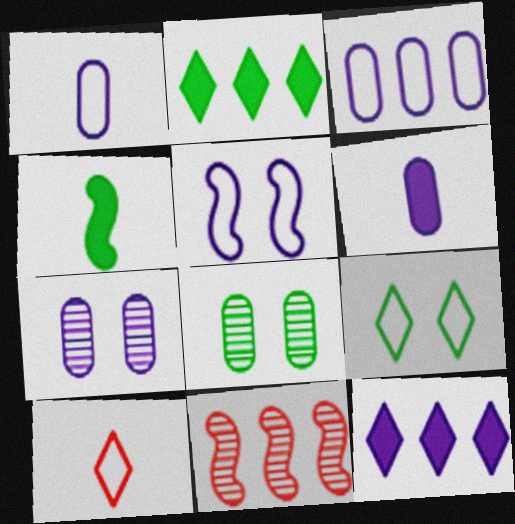[[2, 3, 11], 
[3, 6, 7], 
[4, 5, 11], 
[6, 9, 11]]